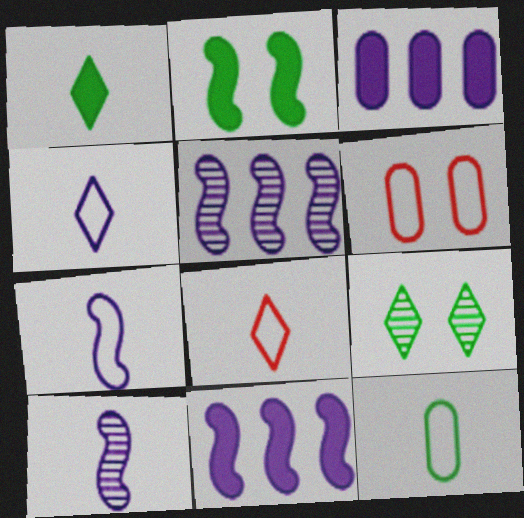[[1, 5, 6], 
[7, 8, 12]]